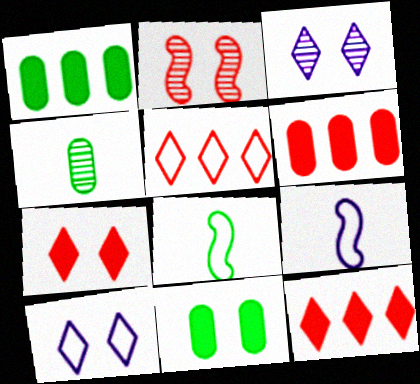[[2, 10, 11], 
[3, 6, 8]]